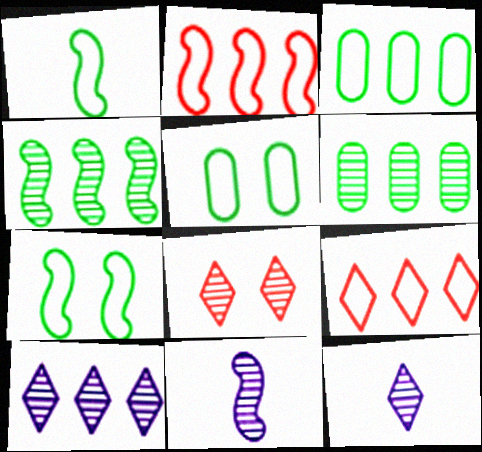[[6, 8, 11]]